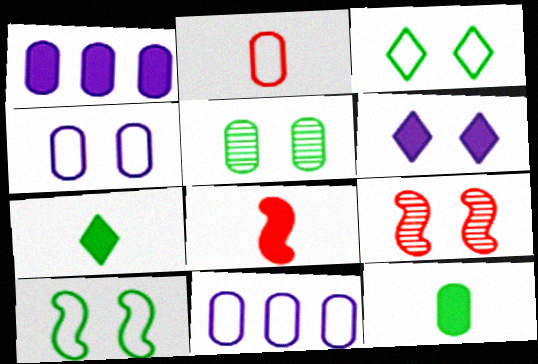[[1, 2, 5], 
[7, 9, 11]]